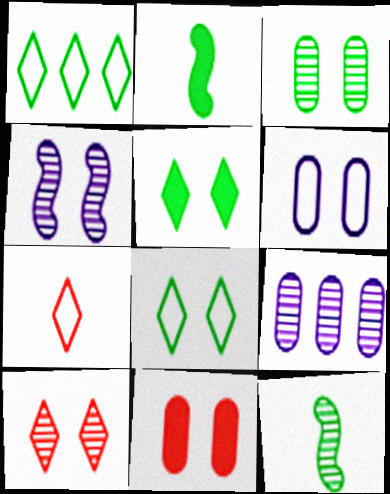[[1, 2, 3], 
[3, 4, 10], 
[3, 6, 11], 
[4, 8, 11], 
[9, 10, 12]]